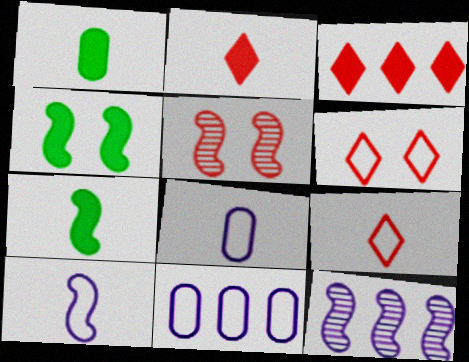[[1, 6, 12]]